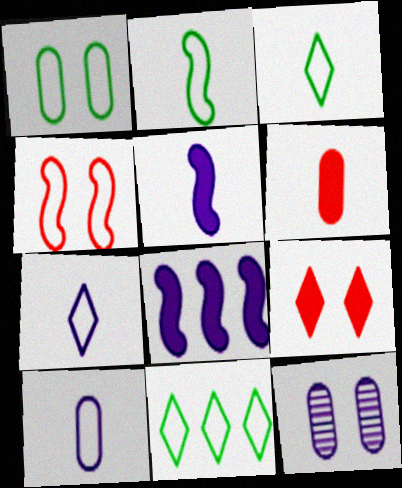[[1, 2, 11], 
[4, 10, 11], 
[7, 8, 12]]